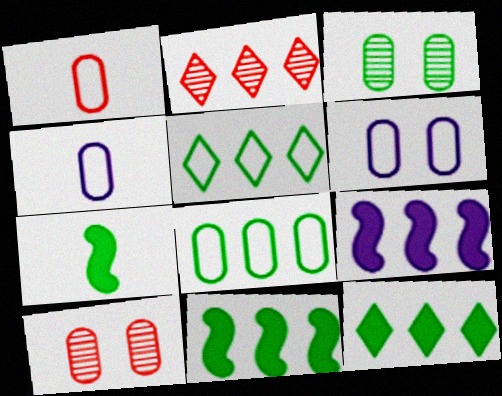[[1, 6, 8], 
[2, 6, 7], 
[2, 8, 9], 
[3, 5, 7]]